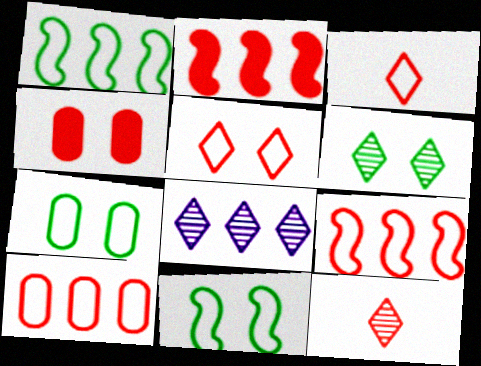[[4, 9, 12], 
[6, 8, 12]]